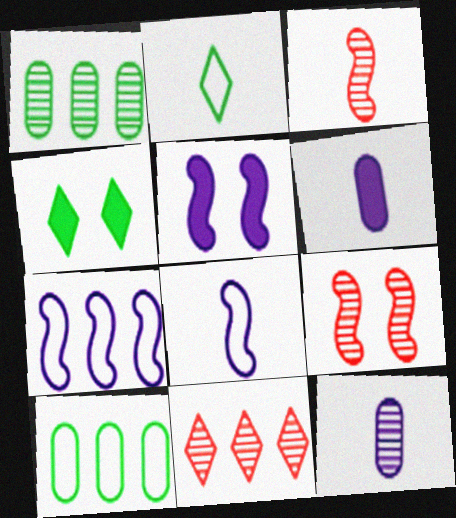[[2, 3, 6]]